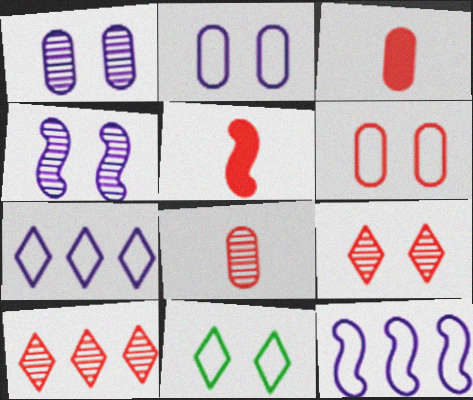[[5, 6, 10]]